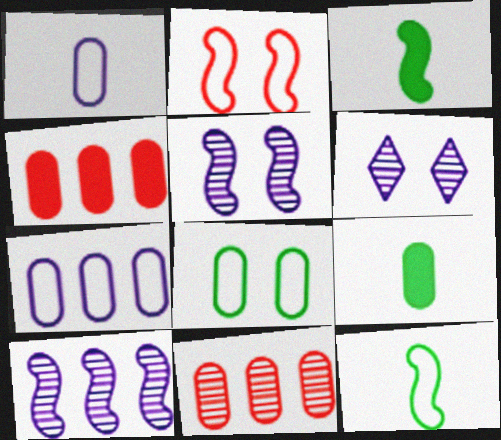[[2, 3, 10], 
[4, 6, 12]]